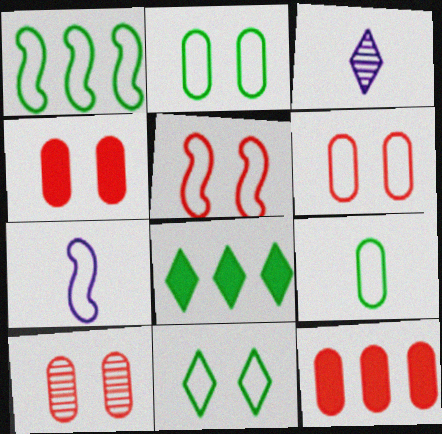[[1, 3, 4], 
[1, 5, 7], 
[1, 9, 11], 
[4, 6, 10], 
[7, 8, 10]]